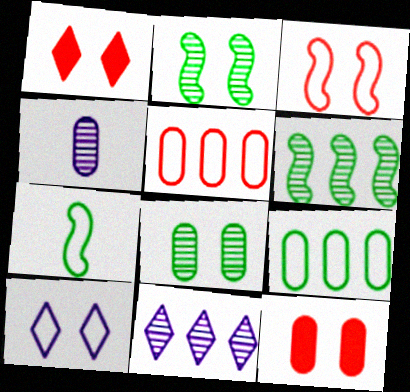[[2, 10, 12], 
[4, 9, 12], 
[5, 7, 10], 
[7, 11, 12]]